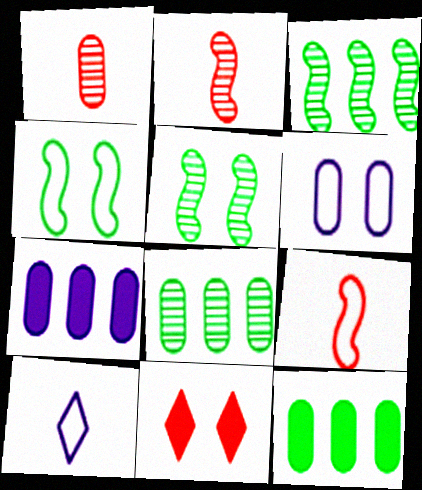[[1, 6, 12], 
[5, 6, 11]]